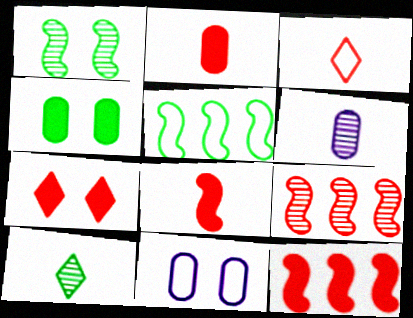[[1, 7, 11], 
[2, 7, 12], 
[3, 5, 11], 
[4, 5, 10], 
[5, 6, 7], 
[10, 11, 12]]